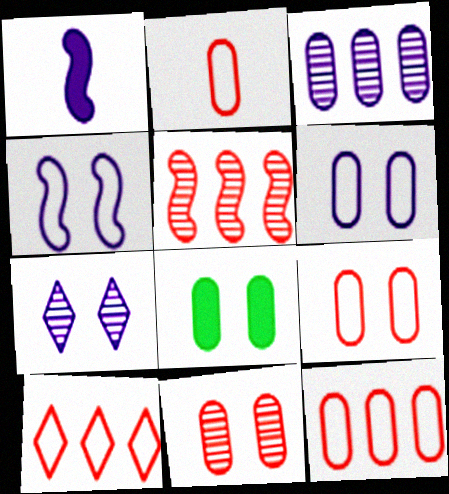[[2, 3, 8], 
[2, 9, 12], 
[6, 8, 11]]